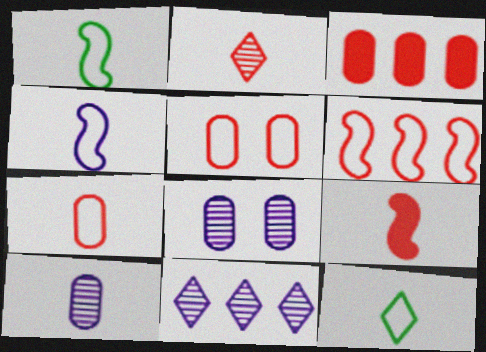[[2, 7, 9], 
[4, 7, 12], 
[9, 10, 12]]